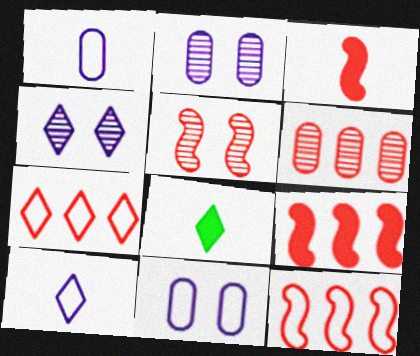[[2, 8, 12], 
[3, 5, 12], 
[4, 7, 8], 
[6, 7, 9]]